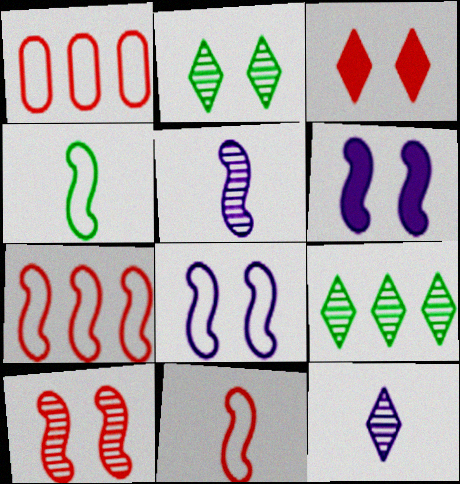[[4, 7, 8]]